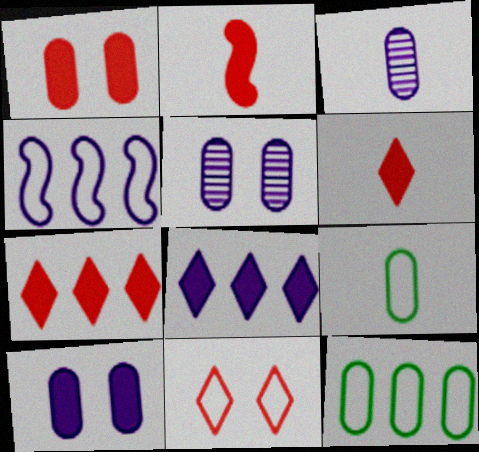[[1, 2, 7], 
[1, 3, 12], 
[4, 9, 11]]